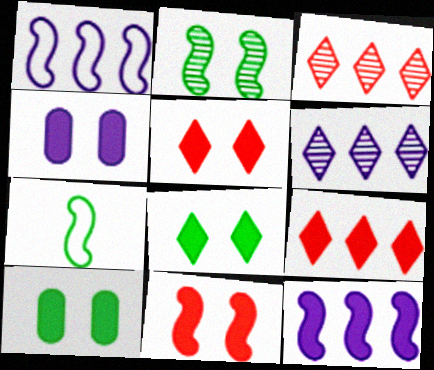[[3, 4, 7], 
[4, 8, 11]]